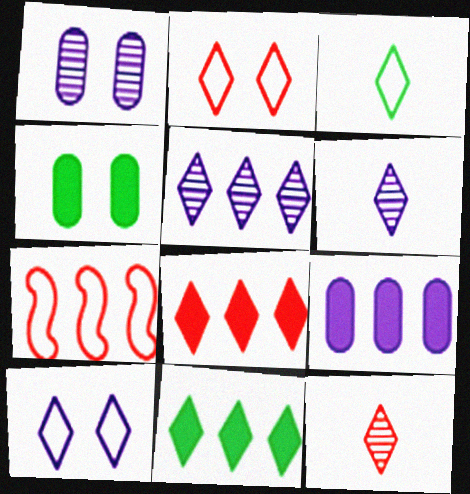[[2, 6, 11], 
[2, 8, 12], 
[4, 6, 7], 
[10, 11, 12]]